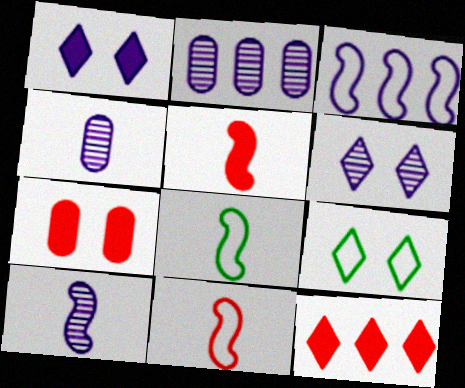[[1, 3, 4], 
[2, 5, 9], 
[2, 6, 10], 
[5, 7, 12], 
[5, 8, 10]]